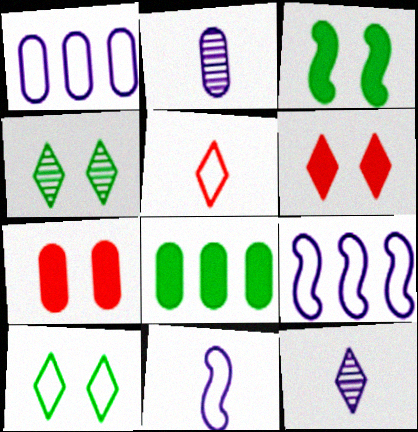[]